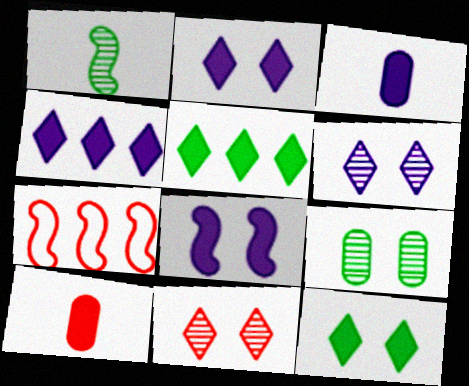[[1, 7, 8], 
[3, 4, 8], 
[5, 8, 10], 
[7, 10, 11]]